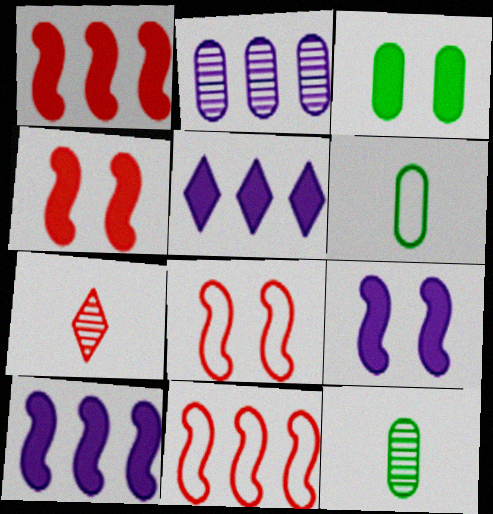[[5, 8, 12]]